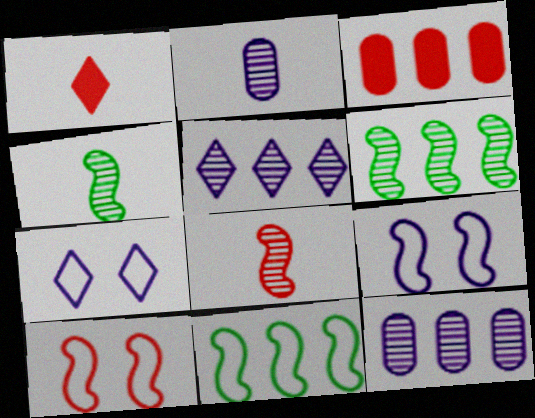[[3, 4, 7], 
[3, 5, 11]]